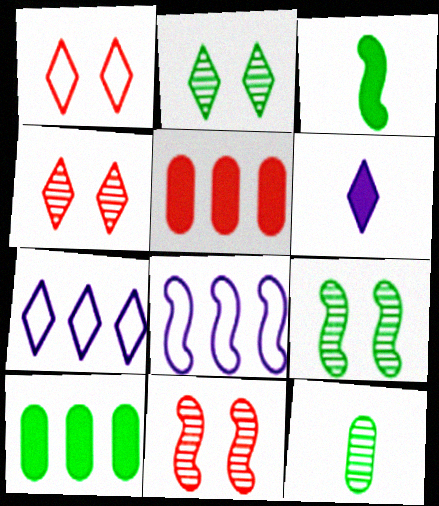[[3, 8, 11]]